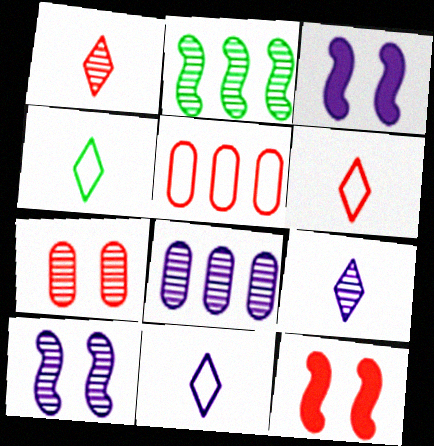[[1, 5, 12], 
[2, 7, 9], 
[3, 8, 11], 
[4, 6, 11], 
[4, 8, 12], 
[8, 9, 10]]